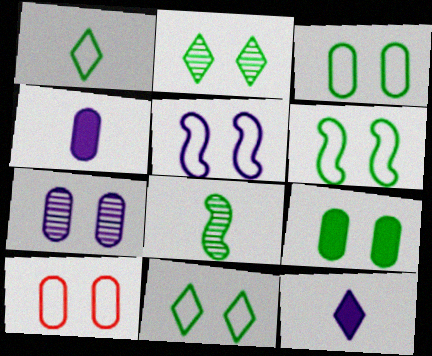[[2, 6, 9], 
[3, 6, 11], 
[5, 10, 11], 
[7, 9, 10]]